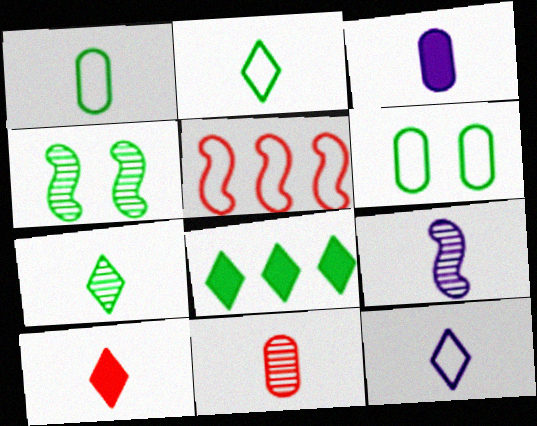[[1, 3, 11], 
[1, 4, 8], 
[1, 9, 10], 
[3, 9, 12], 
[5, 6, 12], 
[7, 9, 11], 
[7, 10, 12]]